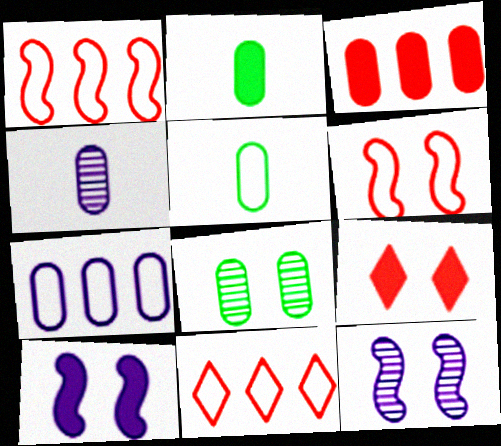[[2, 11, 12]]